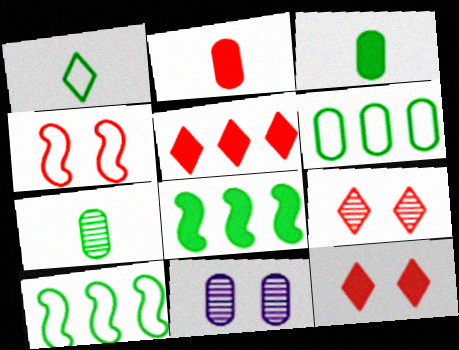[[2, 6, 11]]